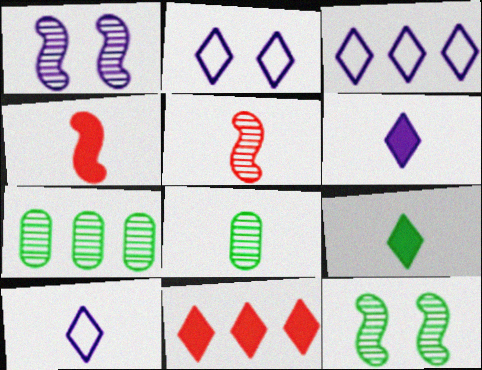[[2, 3, 10], 
[2, 4, 7], 
[4, 8, 10]]